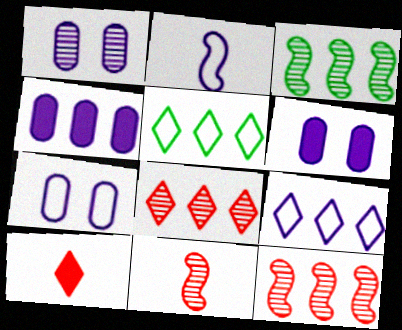[[1, 6, 7], 
[2, 7, 9], 
[3, 7, 10], 
[4, 5, 12], 
[5, 6, 11]]